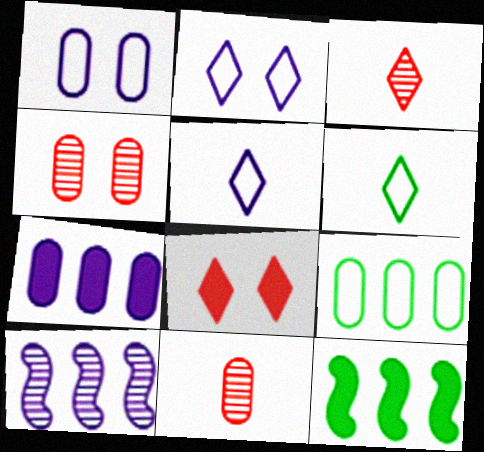[[1, 3, 12], 
[2, 11, 12], 
[4, 5, 12]]